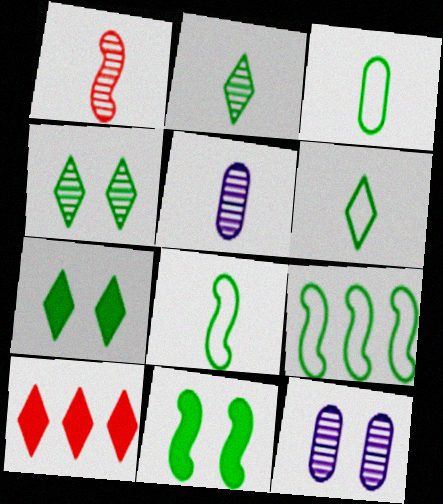[[1, 2, 5], 
[3, 6, 8], 
[8, 10, 12]]